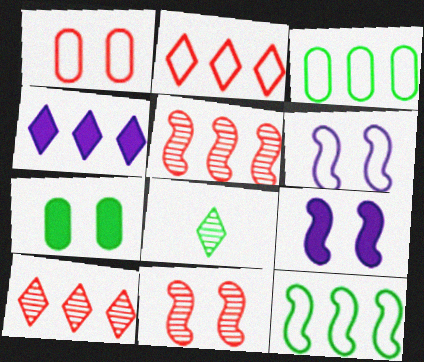[[3, 4, 5], 
[7, 8, 12]]